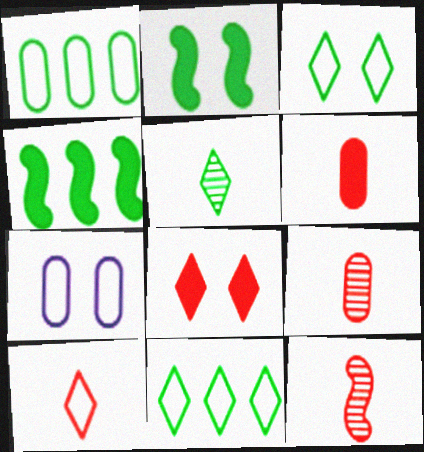[[1, 2, 5], 
[6, 10, 12]]